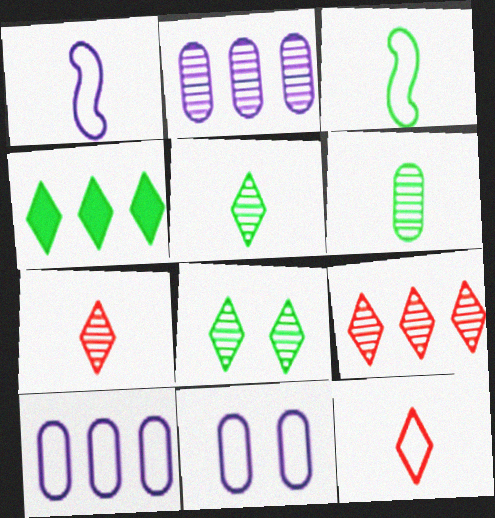[]